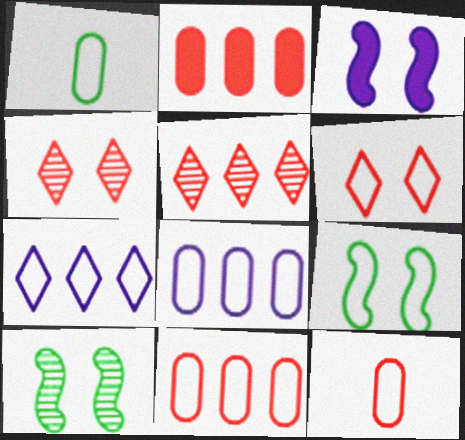[[1, 3, 5], 
[7, 9, 12]]